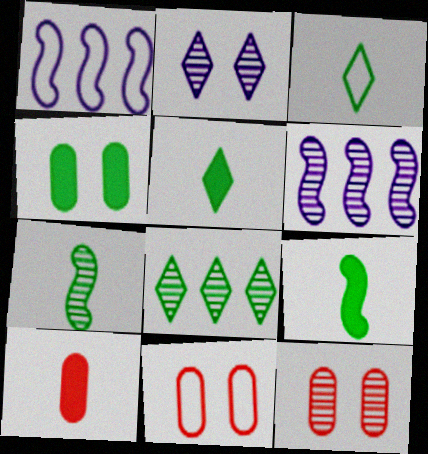[[1, 3, 11], 
[1, 5, 12], 
[5, 6, 11]]